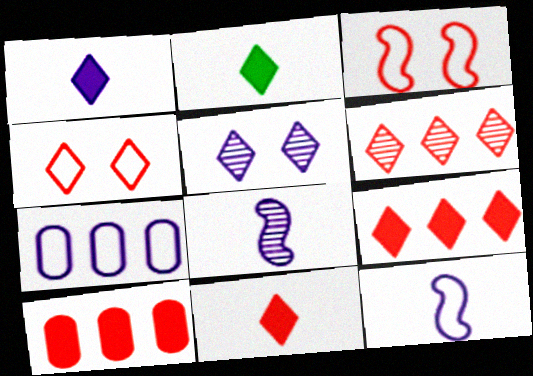[[1, 2, 11], 
[4, 6, 11]]